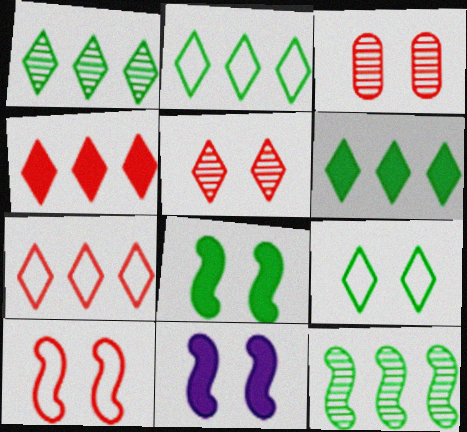[[1, 2, 6], 
[3, 9, 11]]